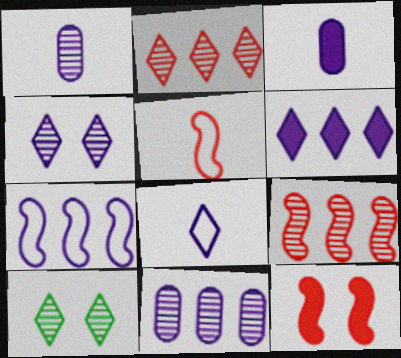[[1, 9, 10], 
[3, 4, 7], 
[4, 6, 8], 
[5, 9, 12], 
[6, 7, 11]]